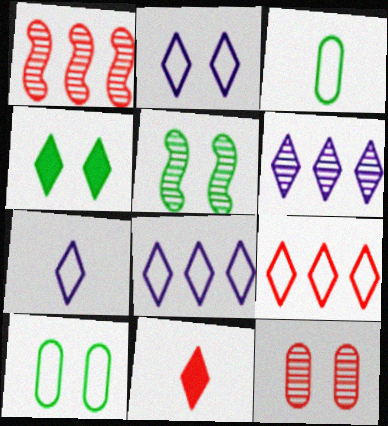[[2, 7, 8], 
[4, 5, 10]]